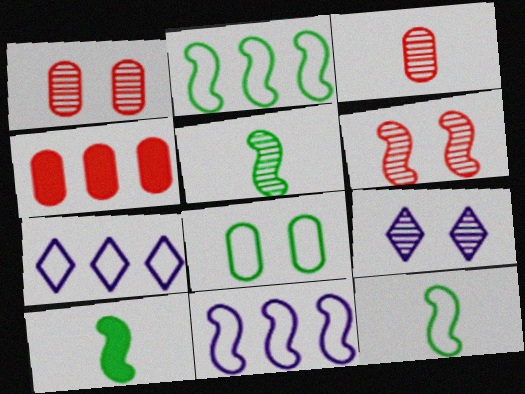[[1, 7, 10], 
[4, 9, 12], 
[5, 10, 12], 
[6, 10, 11]]